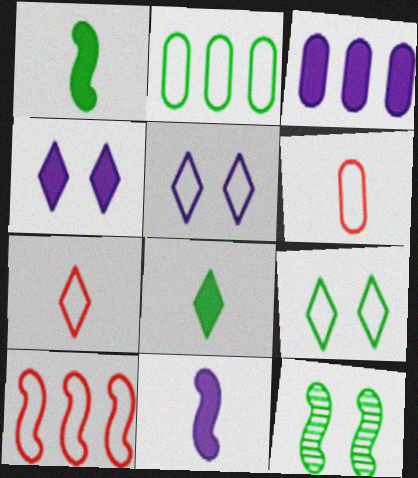[[2, 8, 12], 
[3, 4, 11], 
[3, 7, 12], 
[10, 11, 12]]